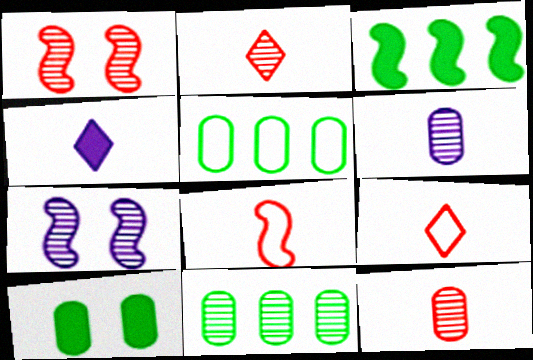[[1, 4, 5], 
[2, 7, 11], 
[3, 7, 8]]